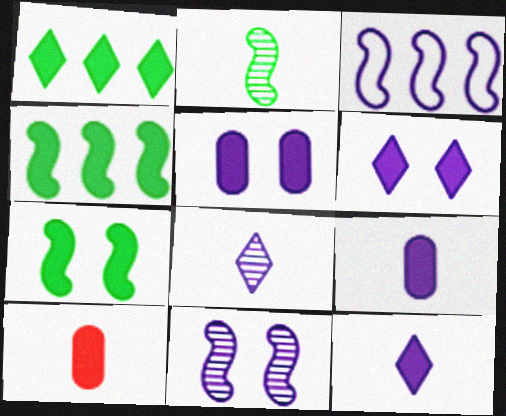[[3, 5, 8], 
[4, 6, 10]]